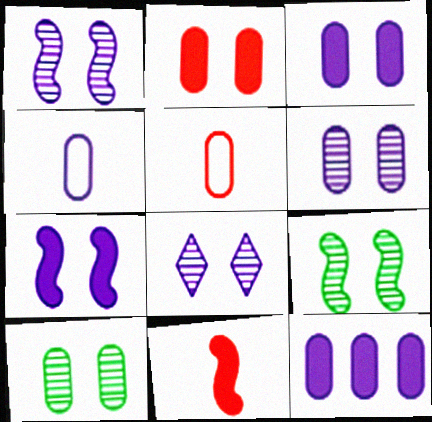[[1, 6, 8], 
[4, 6, 12], 
[5, 10, 12]]